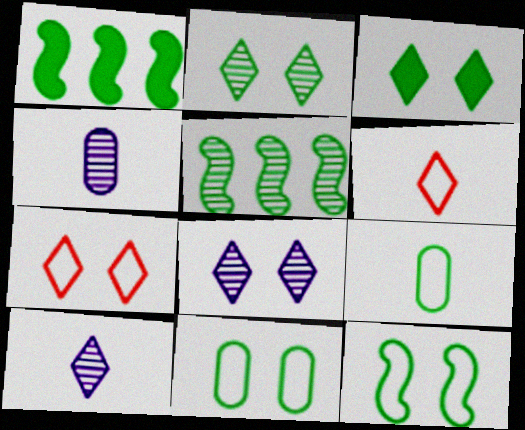[[1, 2, 9], 
[1, 4, 7], 
[3, 5, 9], 
[3, 7, 8]]